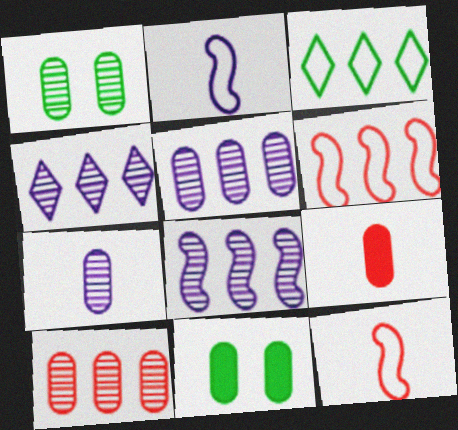[[1, 7, 10], 
[4, 5, 8], 
[4, 11, 12]]